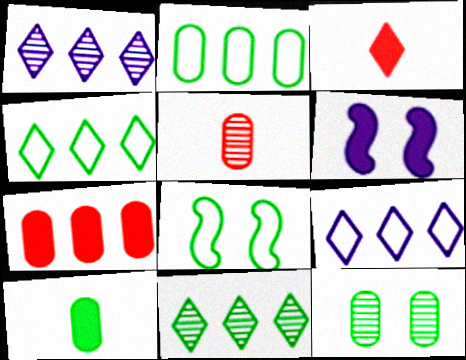[[2, 10, 12], 
[4, 5, 6], 
[8, 10, 11]]